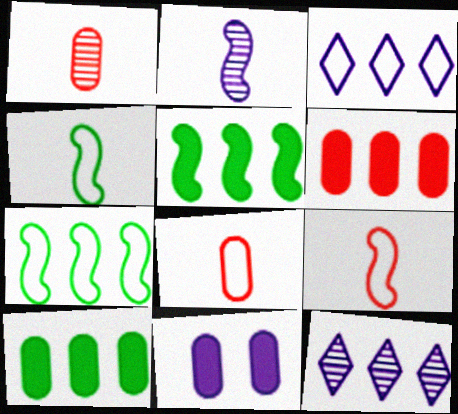[[2, 3, 11], 
[6, 7, 12]]